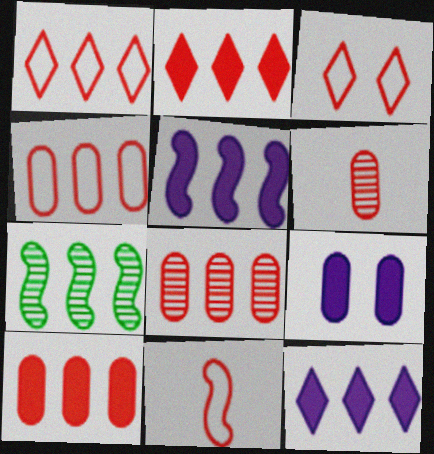[[3, 4, 11], 
[4, 7, 12], 
[4, 8, 10]]